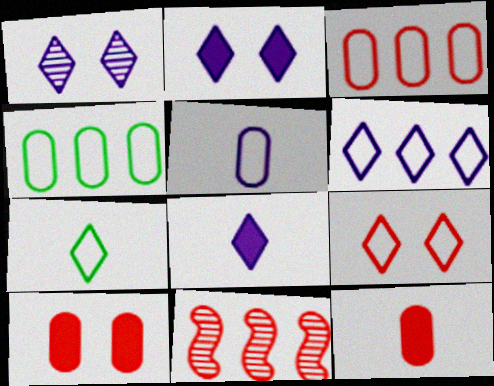[[1, 6, 8], 
[6, 7, 9], 
[9, 11, 12]]